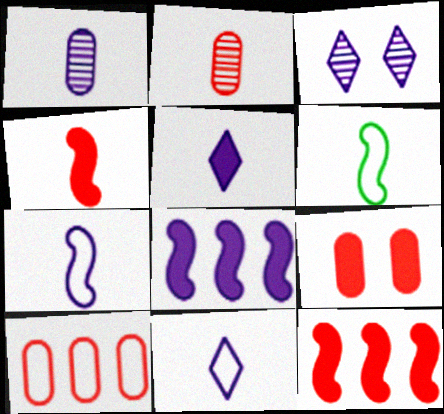[[1, 5, 7], 
[2, 5, 6], 
[2, 9, 10]]